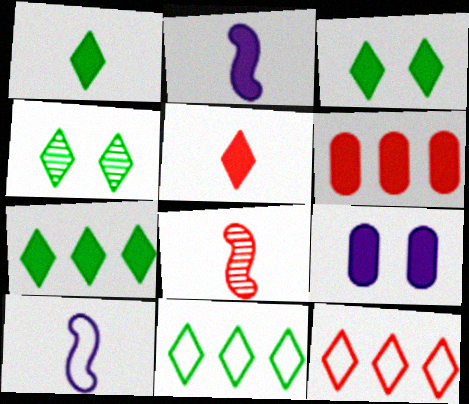[[1, 3, 7], 
[1, 4, 11], 
[2, 3, 6], 
[4, 6, 10], 
[8, 9, 11]]